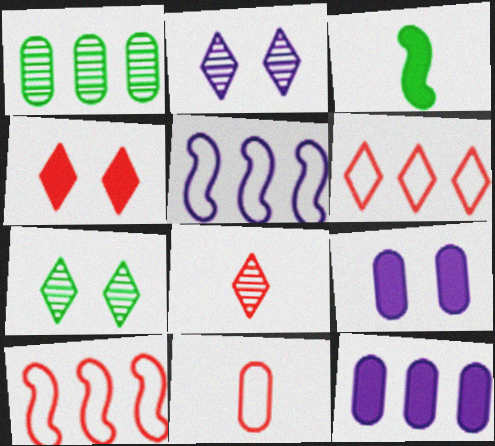[[1, 9, 11], 
[3, 4, 12], 
[4, 6, 8]]